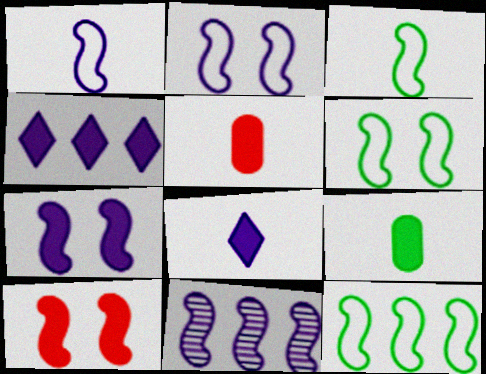[[1, 7, 11], 
[3, 6, 12], 
[3, 10, 11], 
[4, 9, 10]]